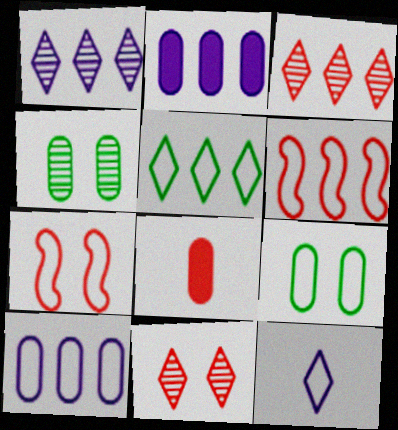[[3, 7, 8], 
[4, 8, 10], 
[5, 6, 10], 
[6, 8, 11], 
[6, 9, 12]]